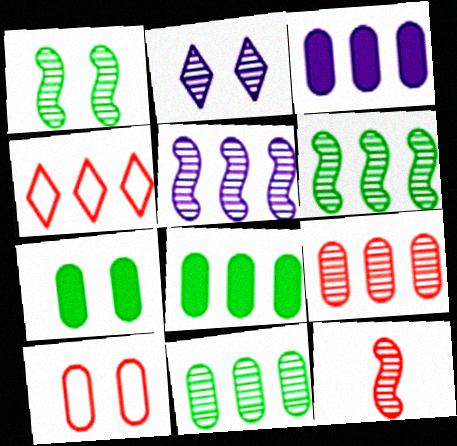[[1, 5, 12], 
[2, 11, 12], 
[3, 4, 6], 
[4, 5, 8]]